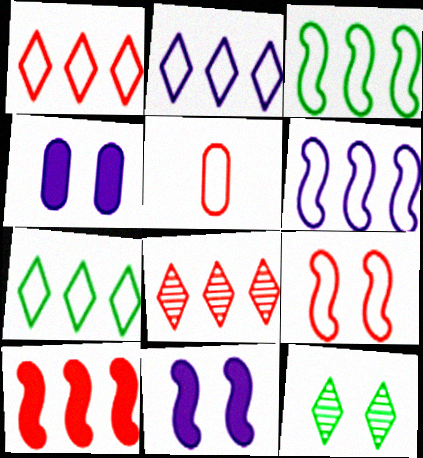[[1, 2, 7], 
[1, 5, 9], 
[4, 9, 12]]